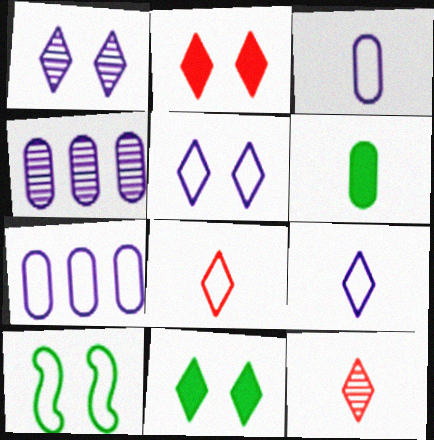[[7, 8, 10]]